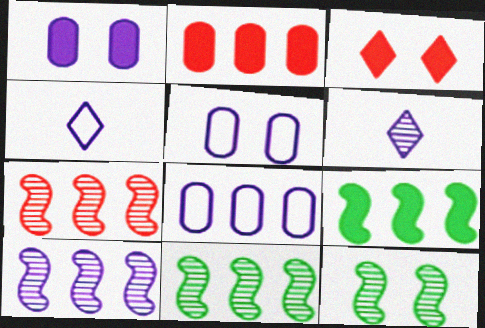[[1, 4, 10], 
[2, 4, 12], 
[3, 5, 12], 
[7, 10, 11]]